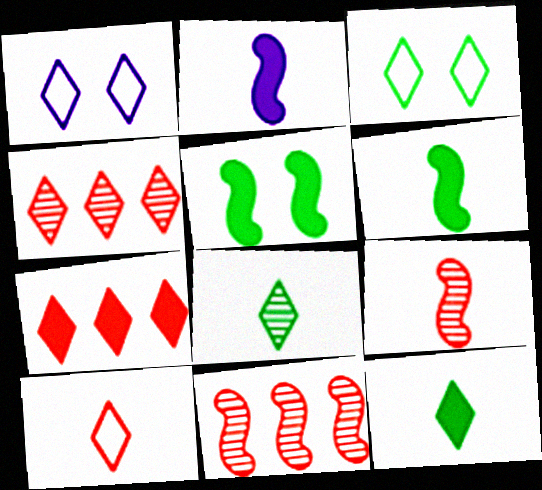[[1, 4, 12], 
[1, 7, 8]]